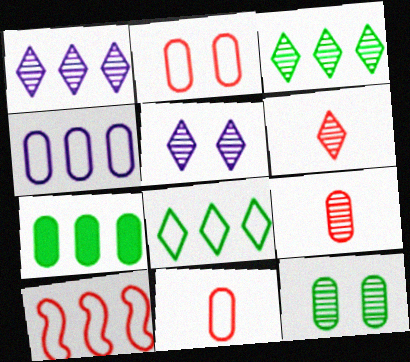[[1, 7, 10], 
[3, 5, 6], 
[4, 8, 10]]